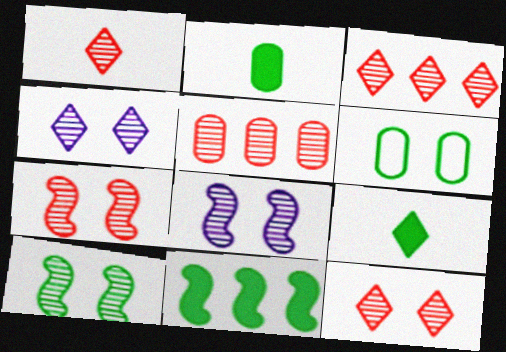[[1, 3, 12], 
[1, 5, 7], 
[7, 8, 10]]